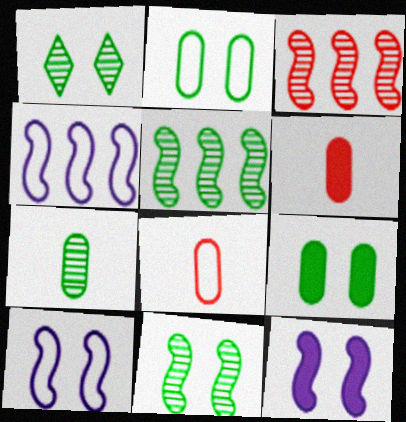[[1, 4, 6], 
[1, 5, 7]]